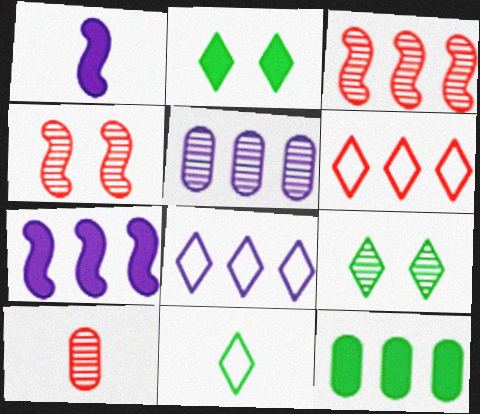[[1, 10, 11], 
[3, 8, 12], 
[5, 7, 8]]